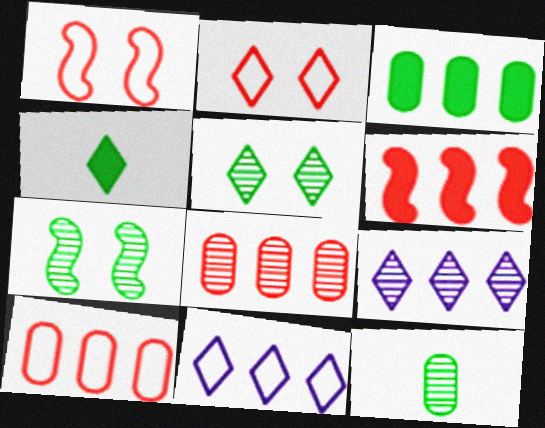[[2, 4, 9]]